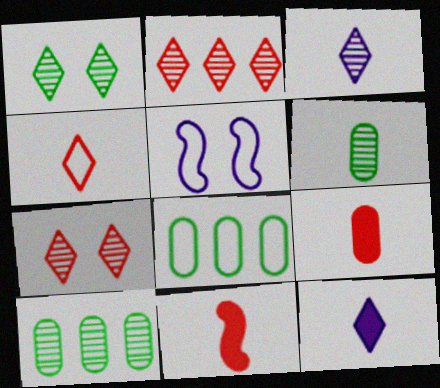[[1, 2, 3], 
[4, 5, 8]]